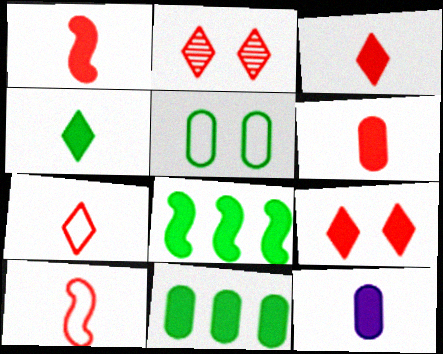[[1, 3, 6], 
[1, 4, 12], 
[8, 9, 12]]